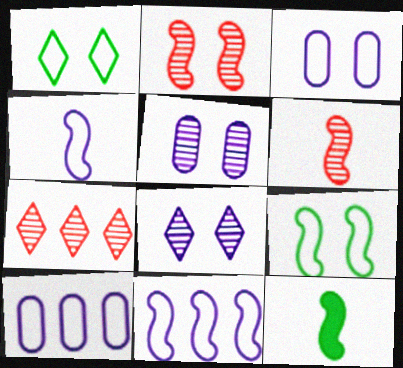[[2, 11, 12], 
[3, 7, 12], 
[4, 6, 12]]